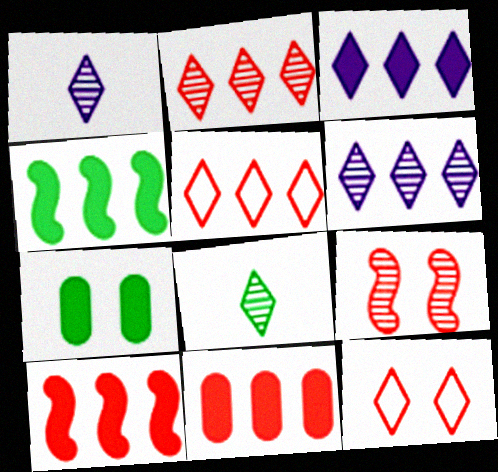[[3, 4, 11], 
[3, 8, 12]]